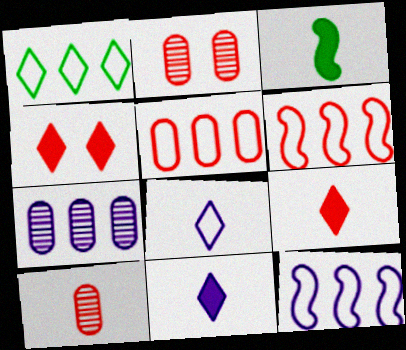[[1, 5, 12], 
[2, 6, 9], 
[3, 8, 10], 
[4, 6, 10]]